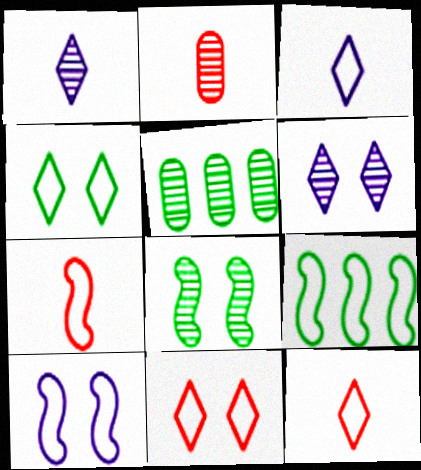[[7, 9, 10]]